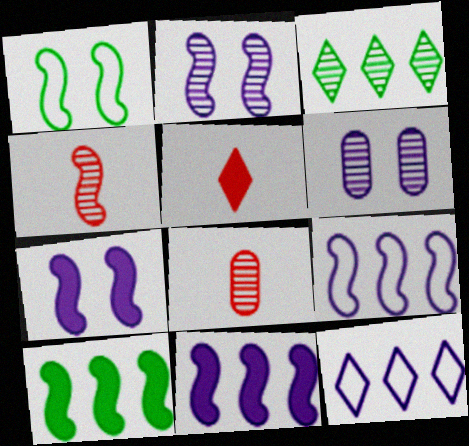[[1, 4, 11], 
[2, 3, 8], 
[3, 4, 6]]